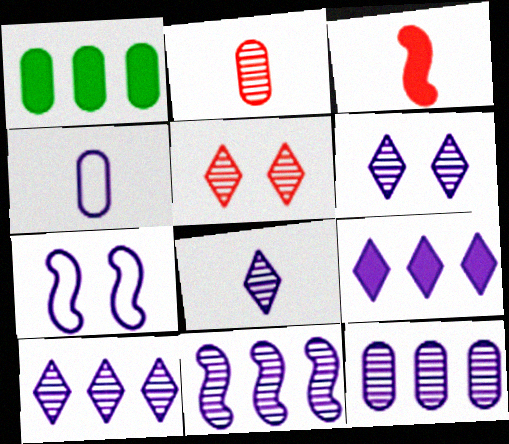[[6, 8, 10], 
[10, 11, 12]]